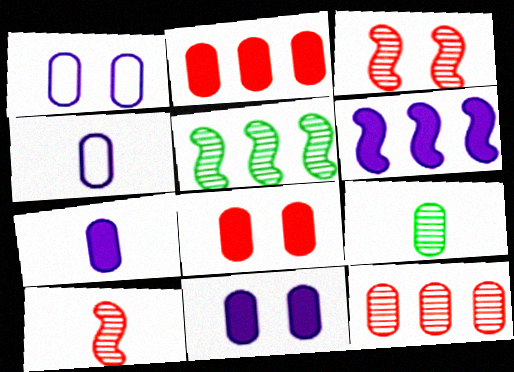[[1, 2, 9]]